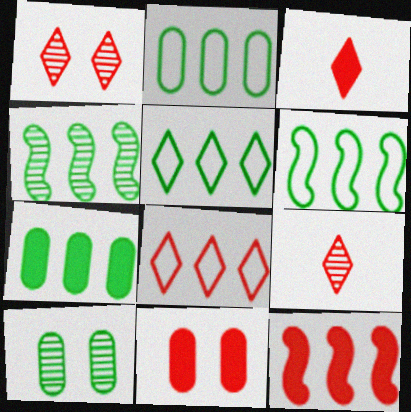[[1, 3, 8], 
[2, 5, 6], 
[3, 11, 12], 
[4, 5, 7]]